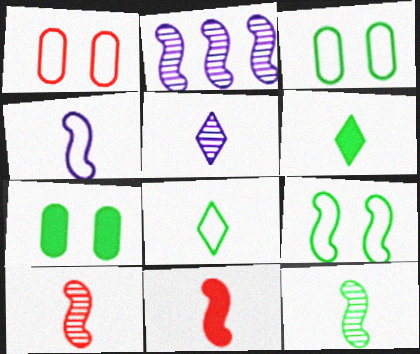[[1, 2, 6], 
[2, 9, 11], 
[4, 11, 12]]